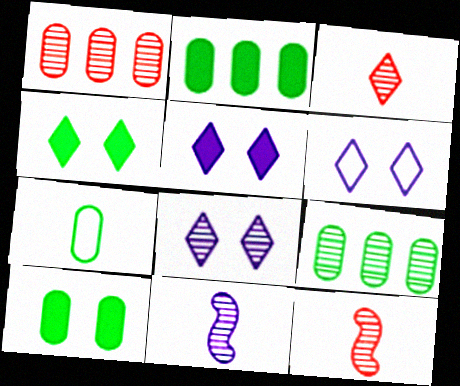[[2, 6, 12], 
[5, 6, 8], 
[7, 9, 10], 
[8, 9, 12]]